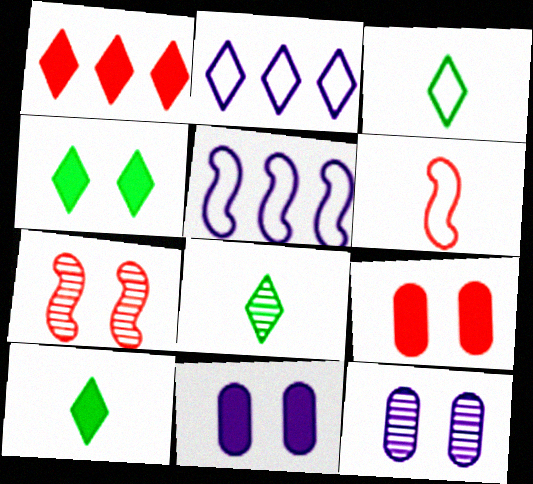[[3, 8, 10], 
[5, 8, 9]]